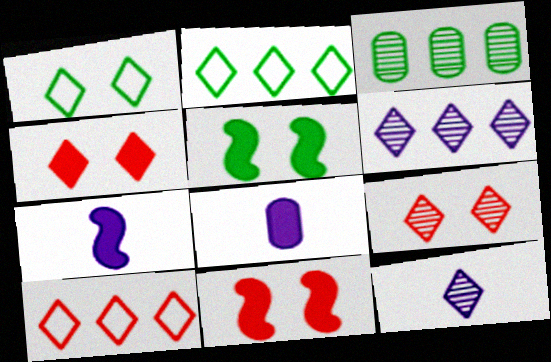[[2, 4, 12]]